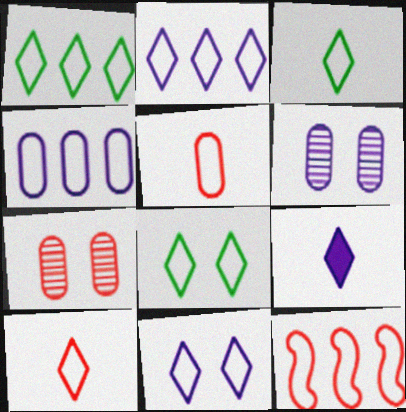[[1, 3, 8], 
[1, 4, 12], 
[1, 10, 11], 
[2, 8, 10]]